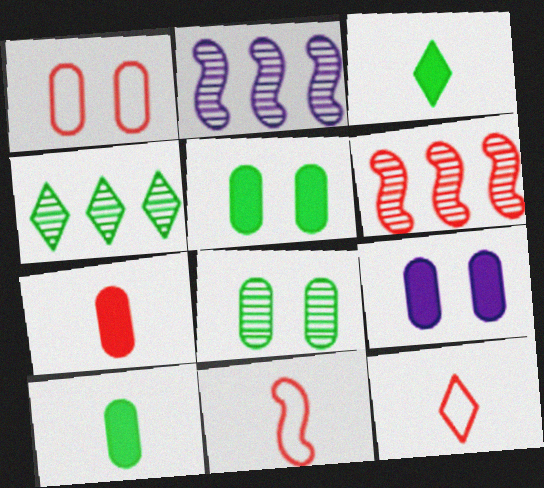[[1, 2, 3], 
[1, 8, 9], 
[2, 5, 12], 
[4, 9, 11]]